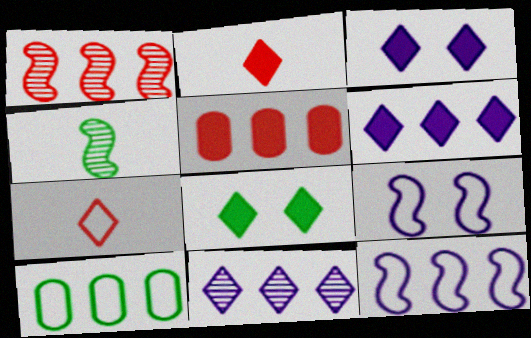[[1, 6, 10], 
[2, 6, 8], 
[4, 8, 10], 
[7, 8, 11], 
[7, 9, 10]]